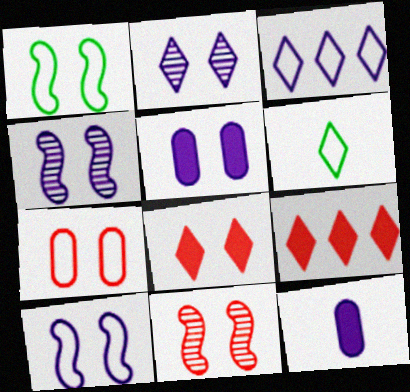[[2, 5, 10], 
[2, 6, 9], 
[3, 4, 12], 
[7, 8, 11]]